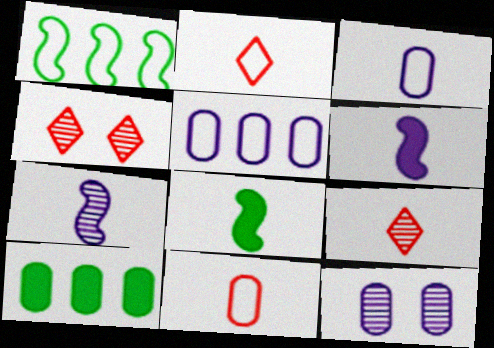[[3, 8, 9], 
[4, 5, 8], 
[10, 11, 12]]